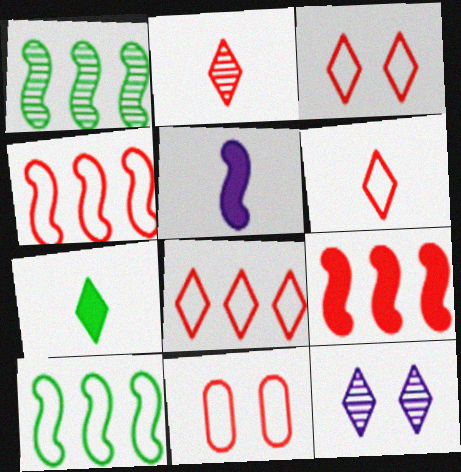[[2, 9, 11], 
[3, 6, 8], 
[4, 6, 11], 
[7, 8, 12]]